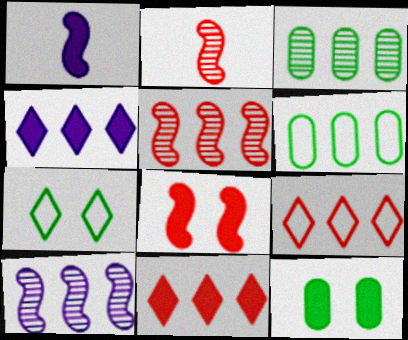[[1, 11, 12], 
[4, 5, 6], 
[6, 10, 11]]